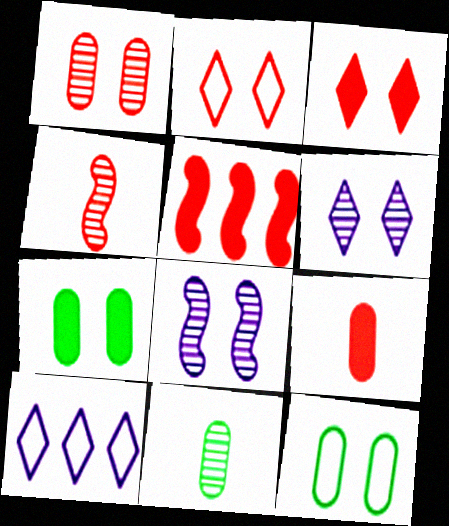[[2, 7, 8], 
[3, 5, 9], 
[3, 8, 12], 
[4, 7, 10]]